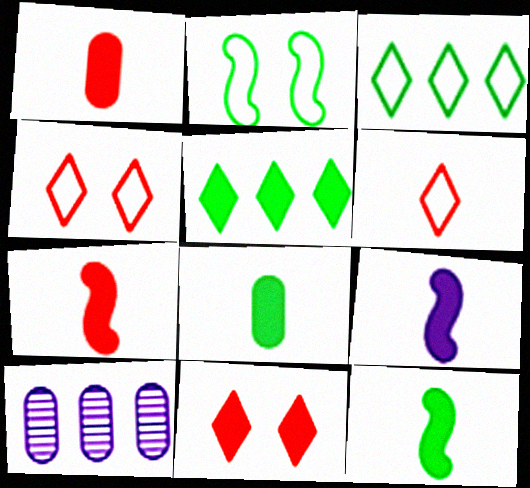[[4, 10, 12], 
[7, 9, 12]]